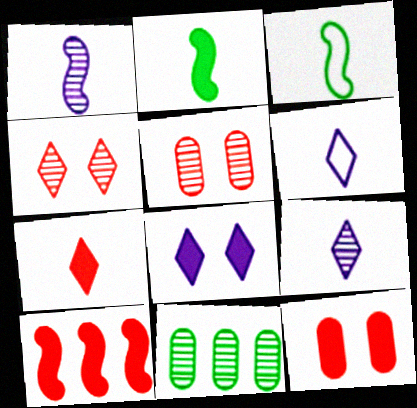[[1, 4, 11], 
[7, 10, 12]]